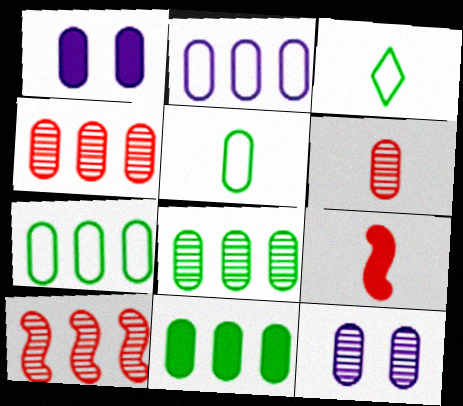[[1, 3, 10], 
[1, 4, 5], 
[1, 6, 7], 
[2, 4, 11], 
[6, 8, 12], 
[7, 8, 11]]